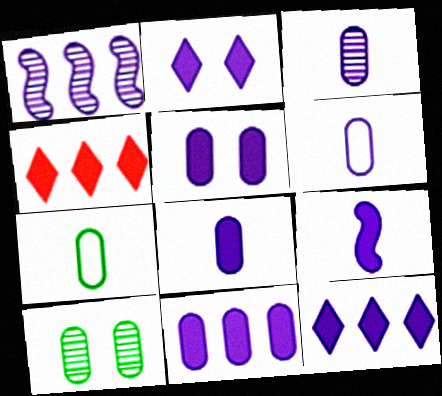[[1, 2, 6], 
[2, 9, 11], 
[3, 6, 8], 
[5, 8, 11], 
[5, 9, 12]]